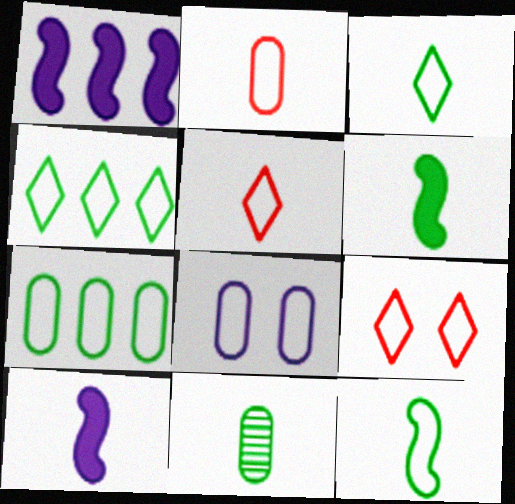[[1, 9, 11], 
[2, 7, 8], 
[3, 6, 11], 
[5, 10, 11]]